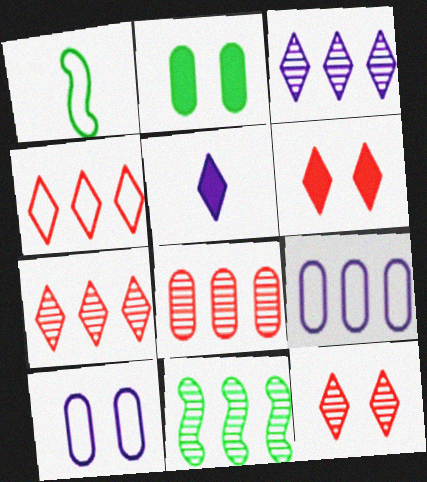[[1, 4, 10], 
[3, 8, 11]]